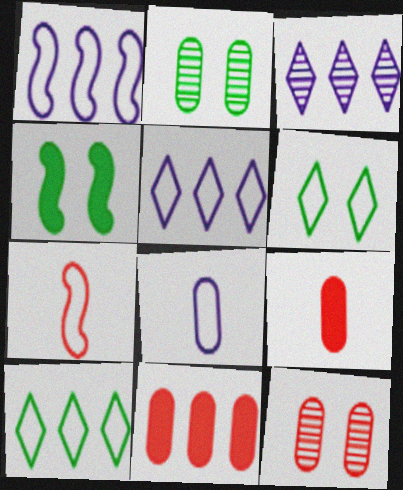[[2, 4, 6], 
[2, 8, 11]]